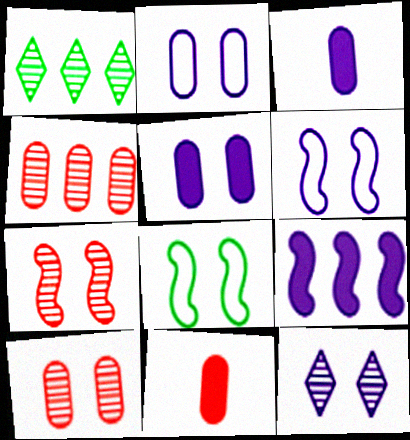[[1, 6, 11], 
[5, 6, 12]]